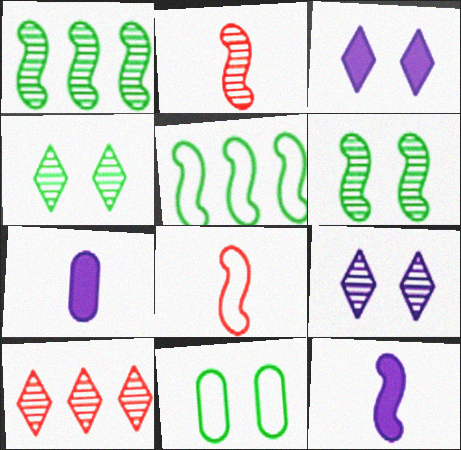[[10, 11, 12]]